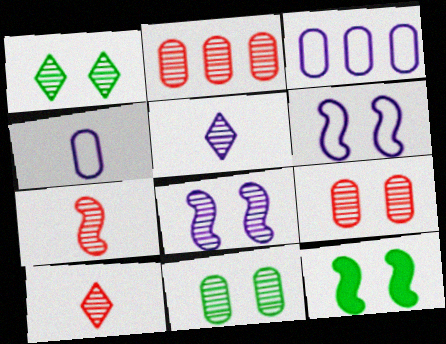[[1, 8, 9], 
[3, 10, 12]]